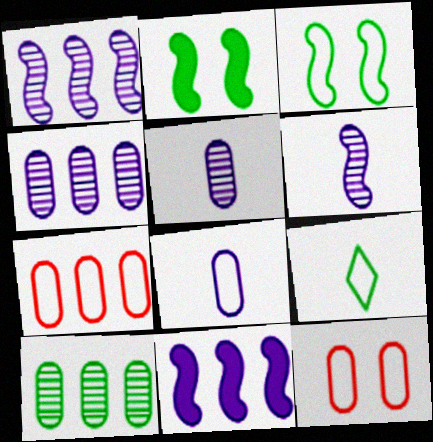[[2, 9, 10]]